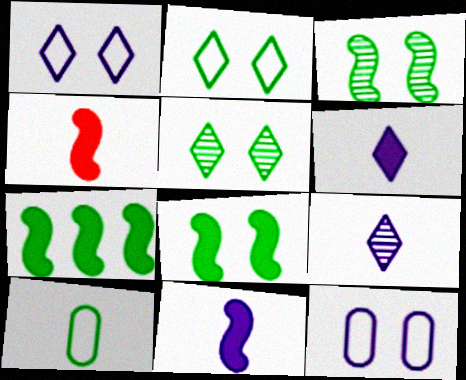[[4, 9, 10], 
[5, 7, 10]]